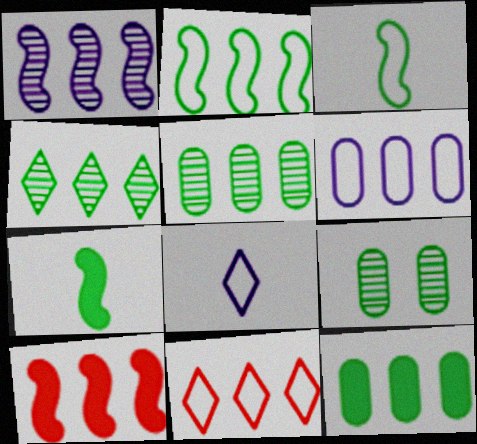[[1, 2, 10], 
[1, 11, 12], 
[2, 4, 12], 
[2, 6, 11], 
[4, 6, 10], 
[8, 9, 10]]